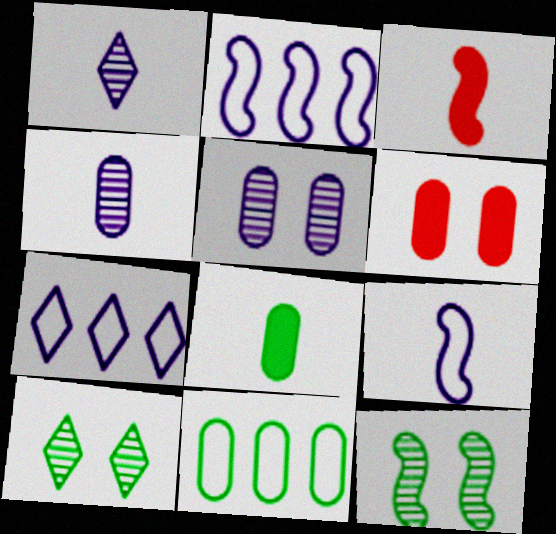[[2, 3, 12], 
[4, 6, 11]]